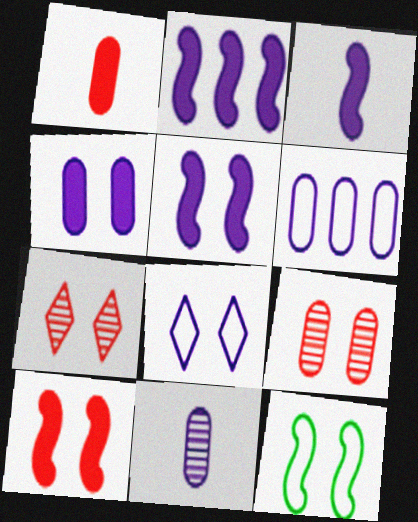[[2, 3, 5], 
[2, 8, 11], 
[4, 6, 11], 
[4, 7, 12]]